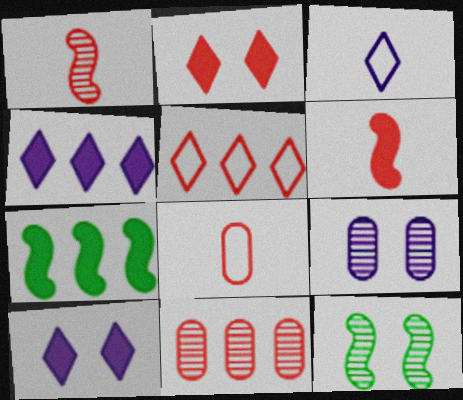[[4, 8, 12]]